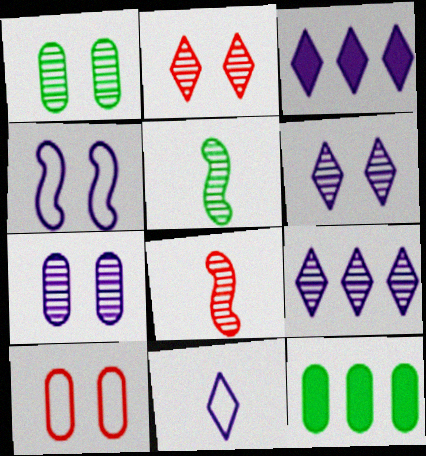[[1, 8, 9], 
[3, 5, 10], 
[3, 6, 11]]